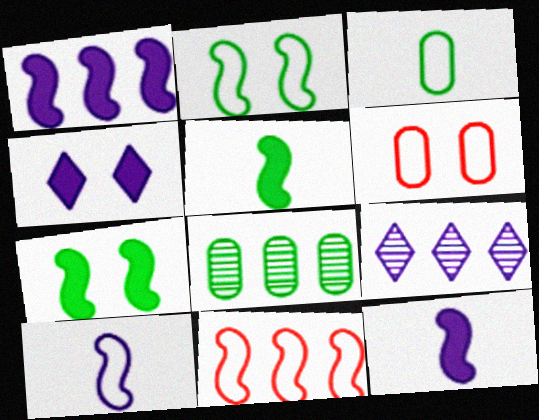[[2, 10, 11], 
[5, 6, 9]]